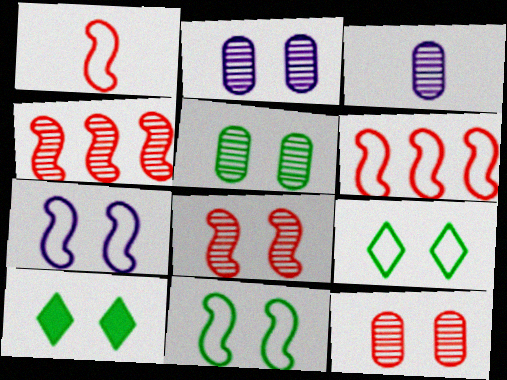[[2, 5, 12], 
[3, 6, 10], 
[5, 10, 11], 
[7, 10, 12]]